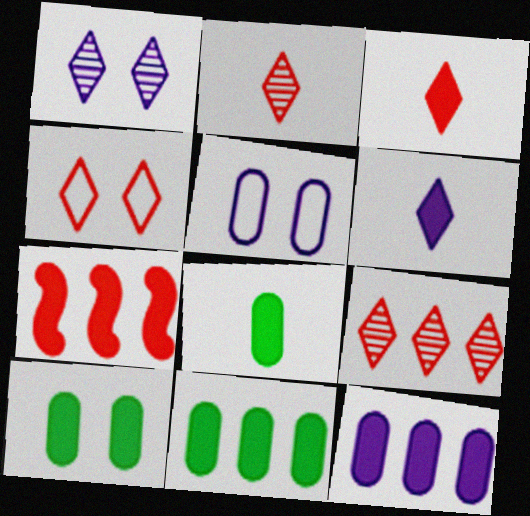[[3, 4, 9], 
[6, 7, 10], 
[8, 10, 11]]